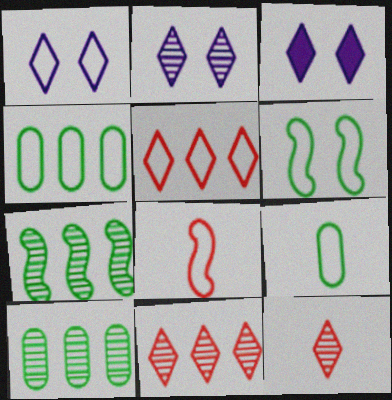[[1, 2, 3], 
[1, 4, 8], 
[3, 8, 10]]